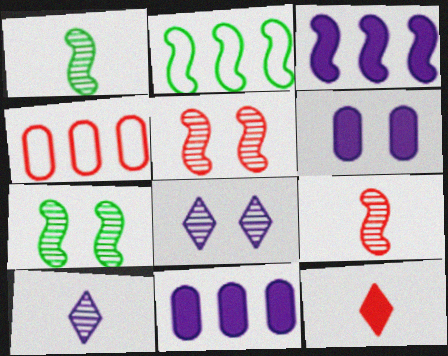[[4, 5, 12]]